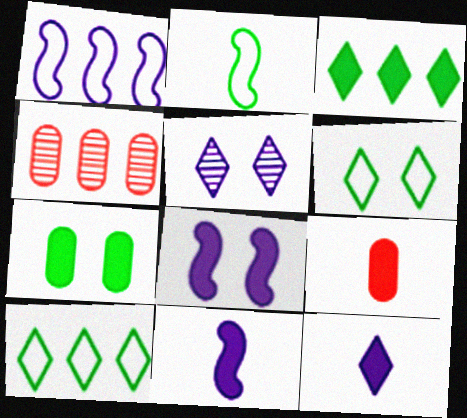[[1, 3, 4], 
[3, 8, 9], 
[4, 6, 11]]